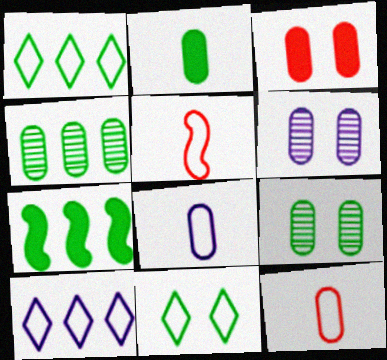[[1, 4, 7], 
[3, 4, 8]]